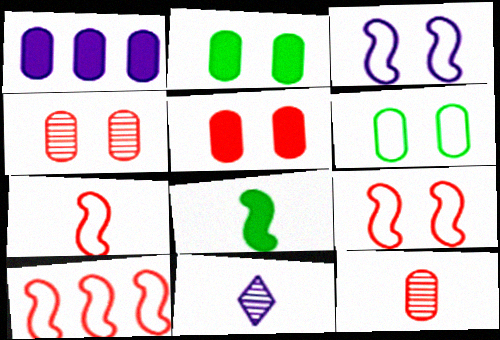[[1, 3, 11], 
[1, 6, 12], 
[2, 10, 11], 
[7, 9, 10]]